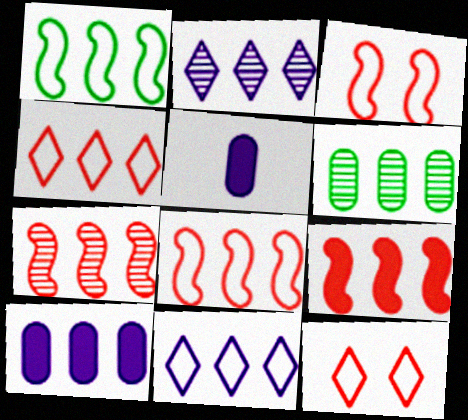[[2, 6, 7], 
[6, 9, 11], 
[7, 8, 9]]